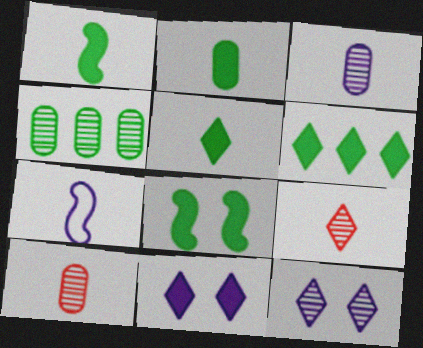[[1, 2, 5], 
[2, 6, 8], 
[2, 7, 9], 
[5, 7, 10]]